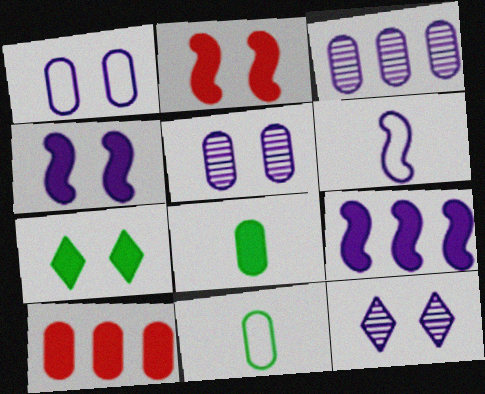[[1, 4, 12], 
[5, 10, 11]]